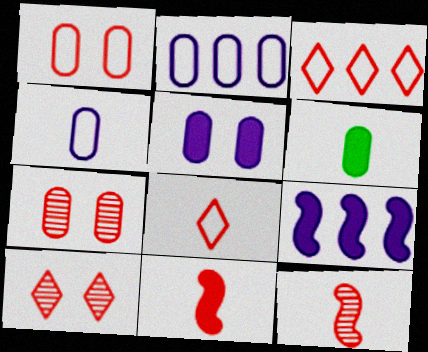[[2, 6, 7], 
[3, 7, 11]]